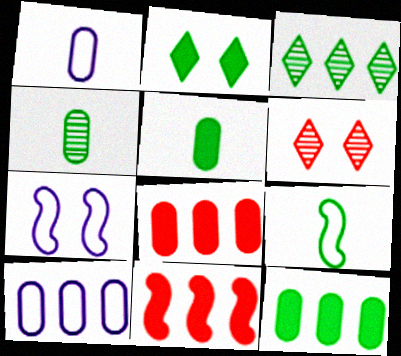[[3, 10, 11]]